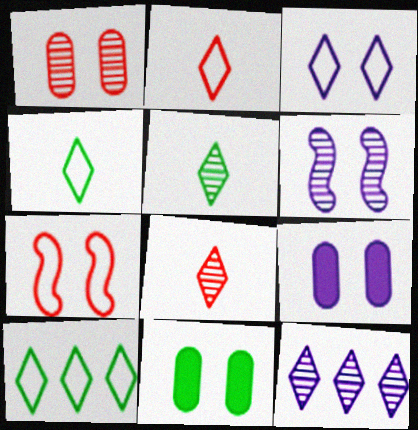[[2, 3, 10], 
[3, 6, 9]]